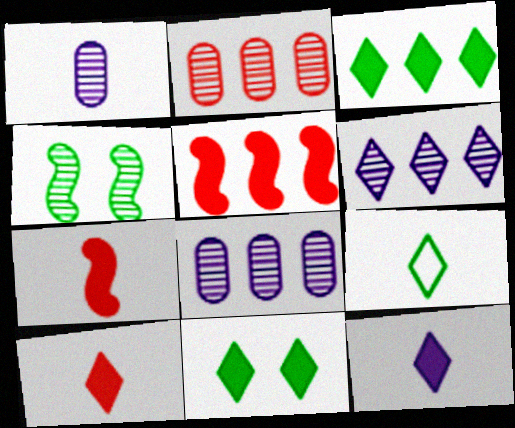[[1, 7, 9]]